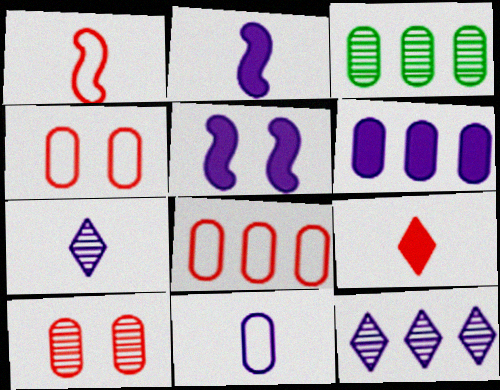[[2, 7, 11], 
[3, 6, 8], 
[5, 11, 12]]